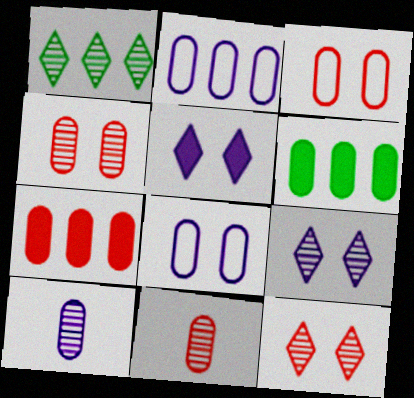[[3, 6, 10], 
[3, 7, 11], 
[6, 8, 11]]